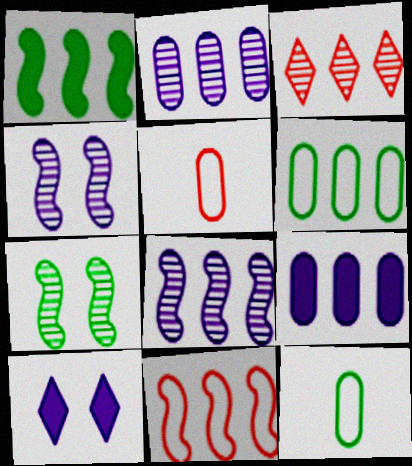[[1, 8, 11]]